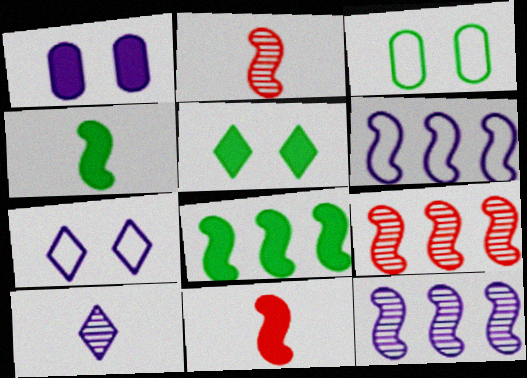[[1, 6, 10], 
[6, 8, 9]]